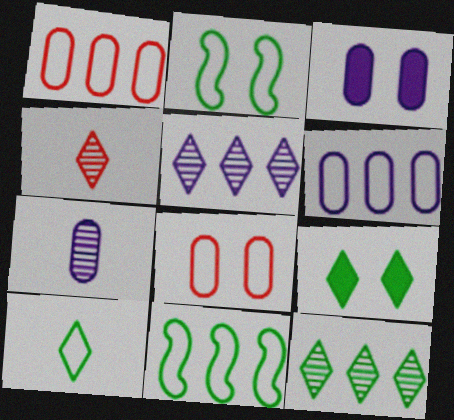[[3, 4, 11], 
[3, 6, 7], 
[9, 10, 12]]